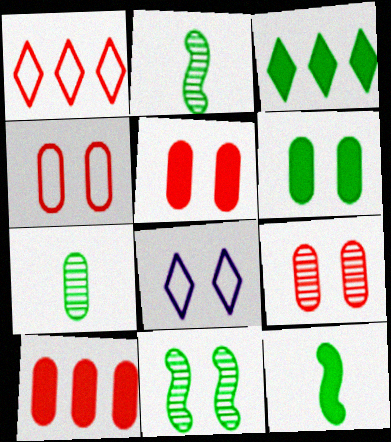[[2, 8, 10], 
[3, 6, 12], 
[4, 5, 9], 
[5, 8, 11]]